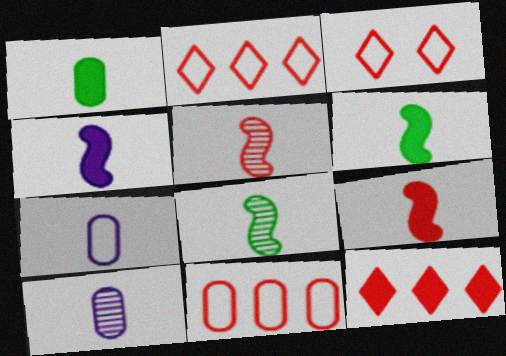[[4, 6, 9]]